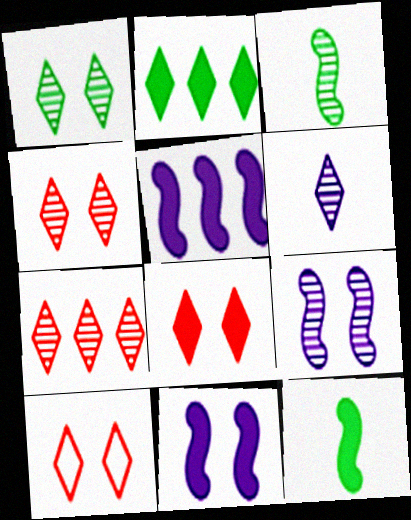[[1, 6, 7], 
[2, 6, 10], 
[4, 8, 10]]